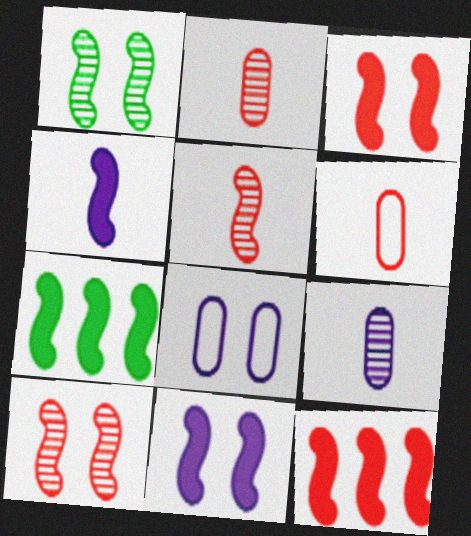[[3, 4, 7]]